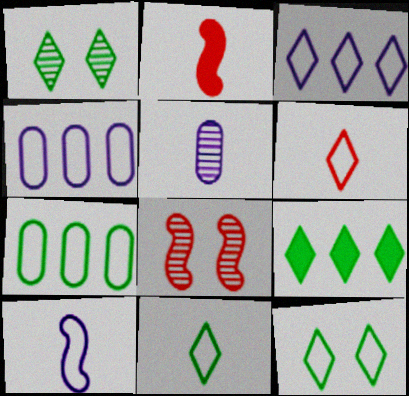[[1, 2, 4], 
[1, 9, 11], 
[2, 5, 11], 
[3, 6, 12]]